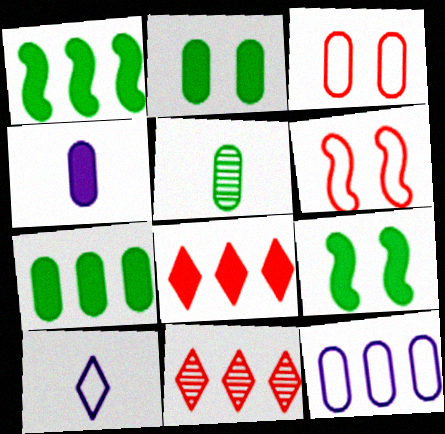[[1, 11, 12], 
[4, 8, 9]]